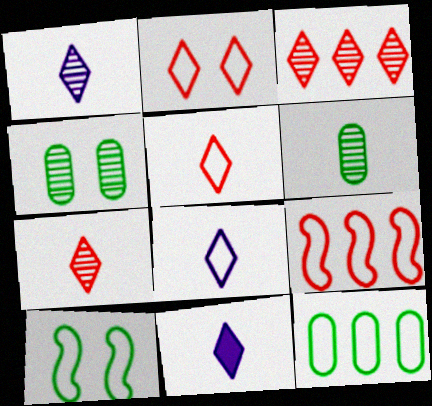[[1, 8, 11], 
[4, 9, 11]]